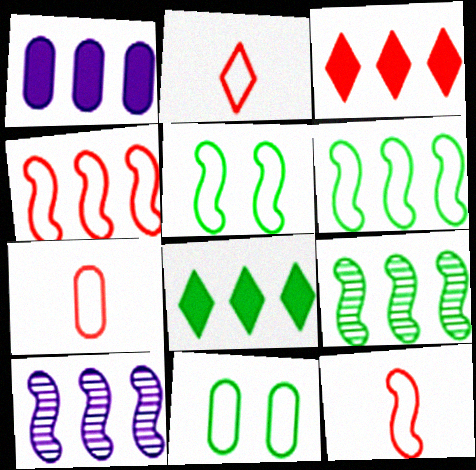[[2, 7, 12]]